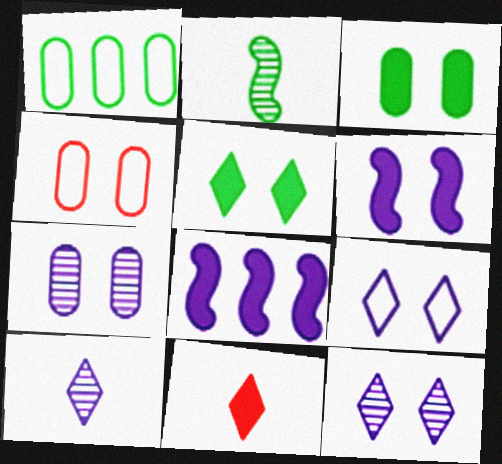[[1, 2, 5], 
[3, 4, 7], 
[3, 8, 11], 
[6, 7, 9]]